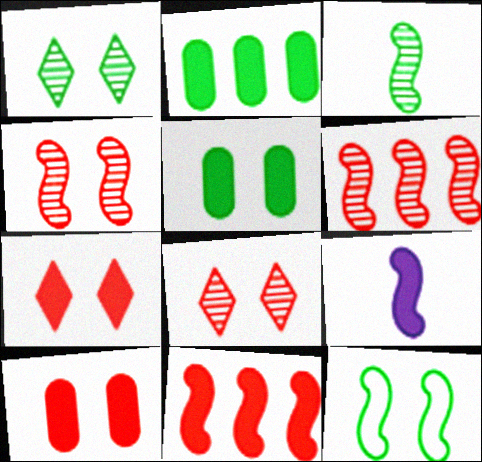[[1, 5, 12], 
[2, 7, 9], 
[6, 9, 12]]